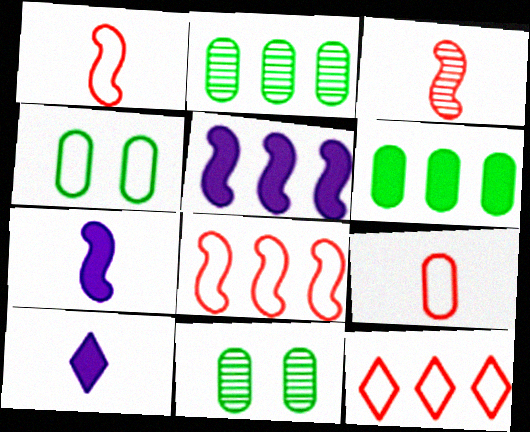[[2, 5, 12], 
[7, 11, 12], 
[8, 10, 11]]